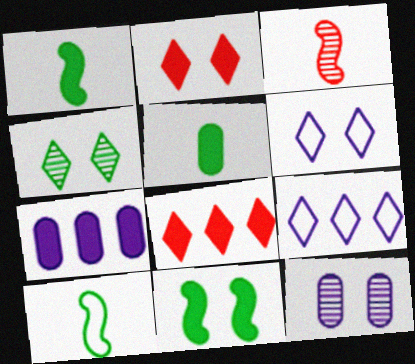[[1, 2, 7], 
[2, 4, 6], 
[8, 10, 12]]